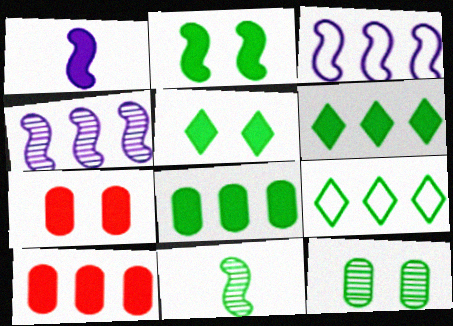[[1, 5, 10], 
[1, 6, 7], 
[4, 9, 10]]